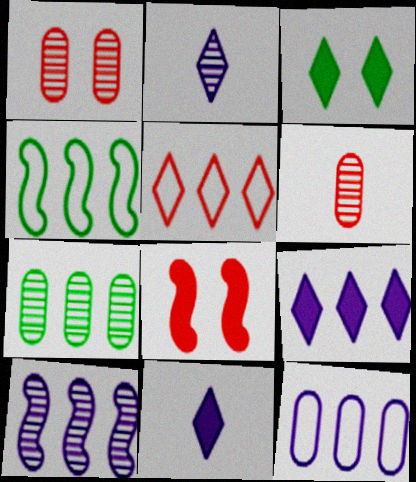[[1, 4, 11], 
[2, 3, 5], 
[4, 5, 12], 
[5, 6, 8], 
[9, 10, 12]]